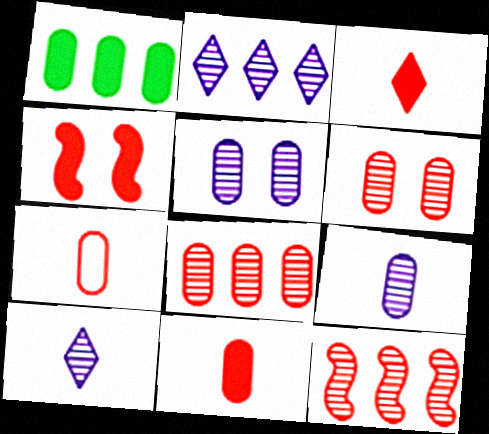[[1, 5, 7]]